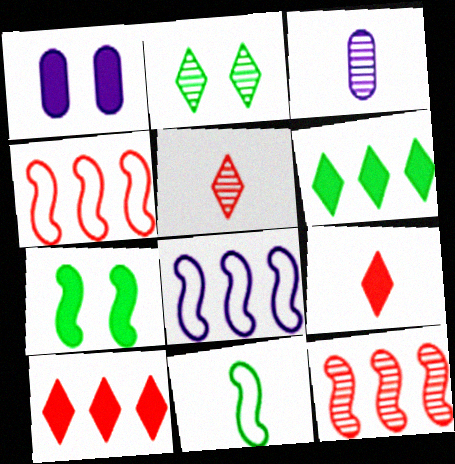[[2, 3, 12], 
[3, 9, 11]]